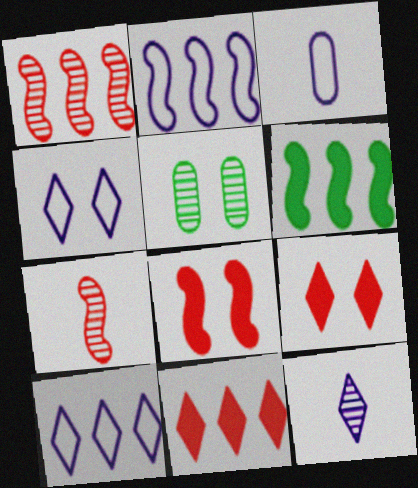[[1, 2, 6], 
[1, 5, 12], 
[2, 3, 4], 
[4, 5, 8]]